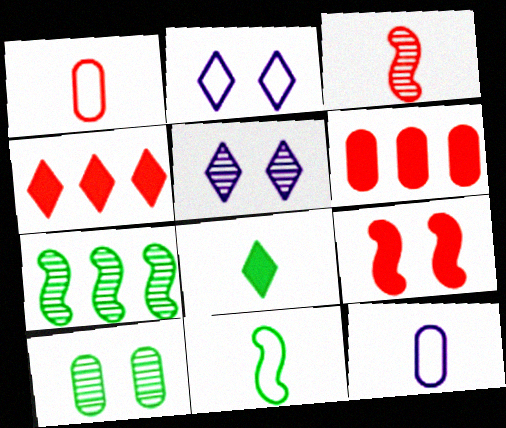[[2, 9, 10], 
[3, 8, 12], 
[5, 6, 11], 
[6, 10, 12]]